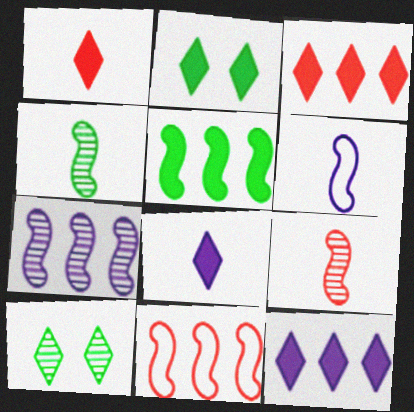[[1, 2, 12], 
[2, 3, 8], 
[5, 7, 11]]